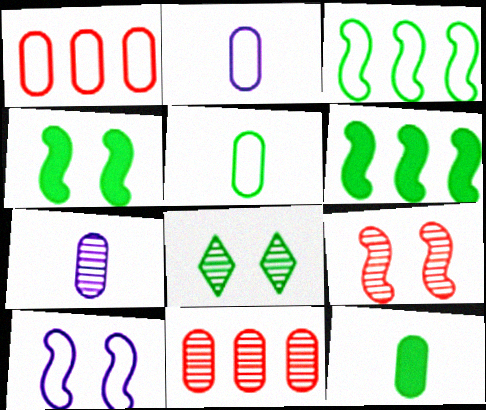[[3, 8, 12], 
[4, 9, 10], 
[5, 6, 8]]